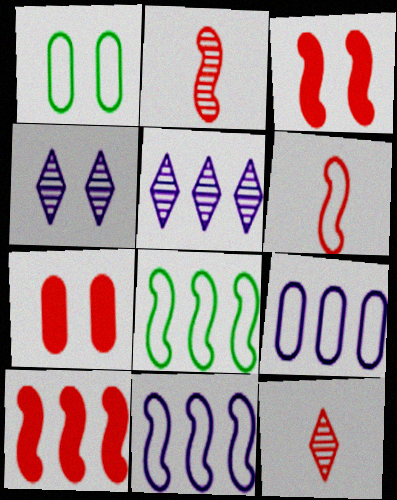[[1, 3, 4]]